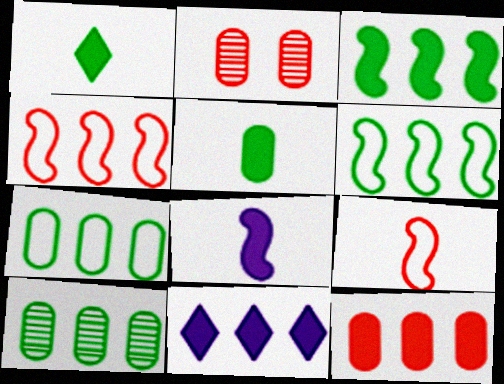[[3, 11, 12], 
[4, 10, 11]]